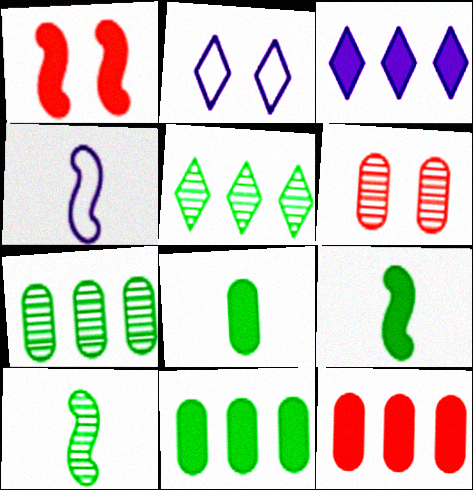[[1, 3, 8], 
[2, 10, 12]]